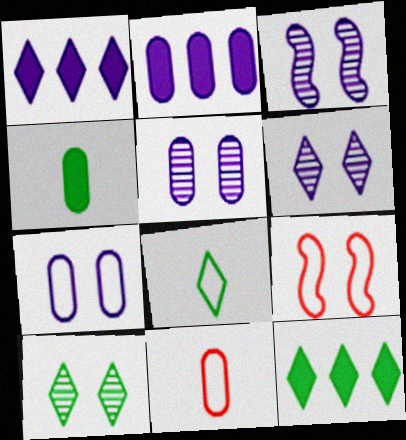[[3, 5, 6], 
[3, 11, 12], 
[8, 10, 12]]